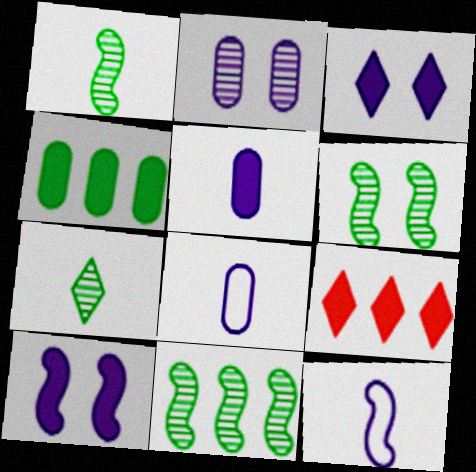[[1, 6, 11], 
[6, 8, 9]]